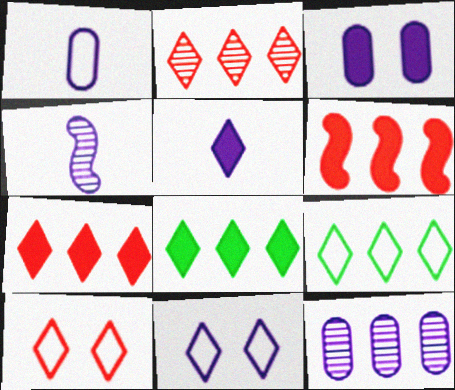[[1, 3, 12], 
[1, 4, 5], 
[6, 9, 12]]